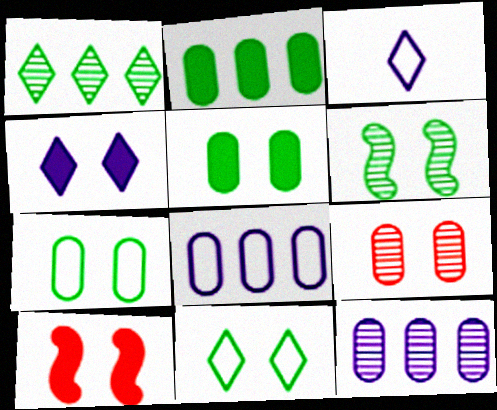[[4, 5, 10], 
[5, 6, 11]]